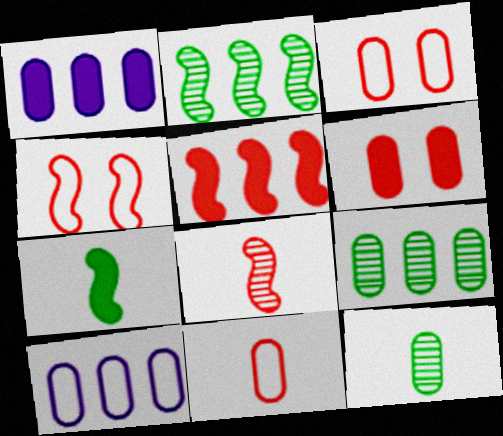[[1, 3, 12], 
[4, 5, 8], 
[6, 10, 12]]